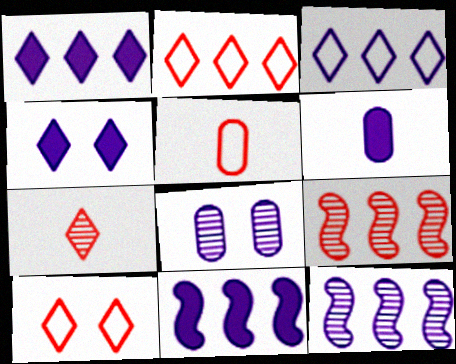[[4, 6, 11]]